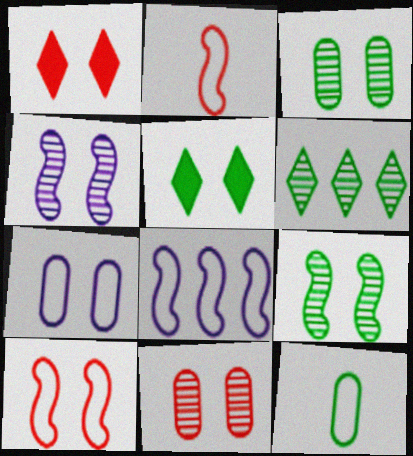[[1, 7, 9], 
[1, 10, 11]]